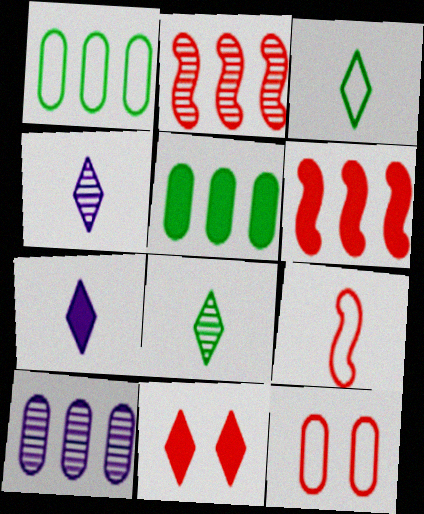[]